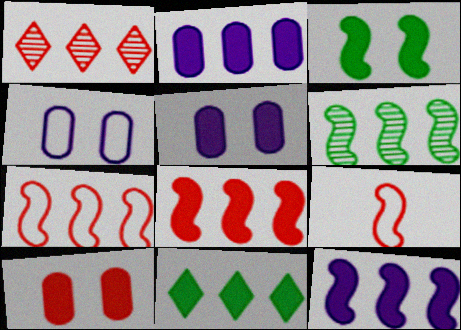[[1, 9, 10], 
[2, 8, 11], 
[6, 7, 12]]